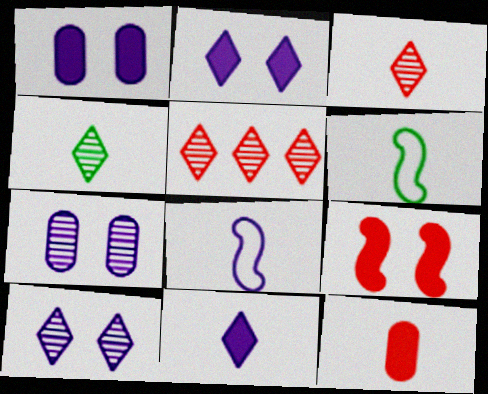[[1, 5, 6], 
[4, 5, 10], 
[4, 8, 12]]